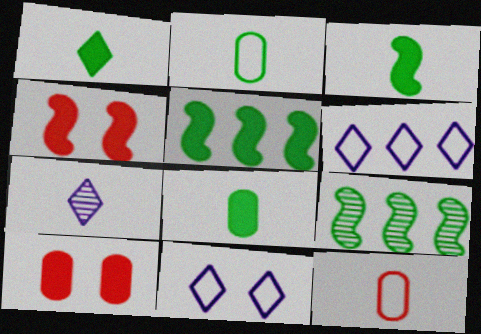[[1, 3, 8], 
[3, 7, 12]]